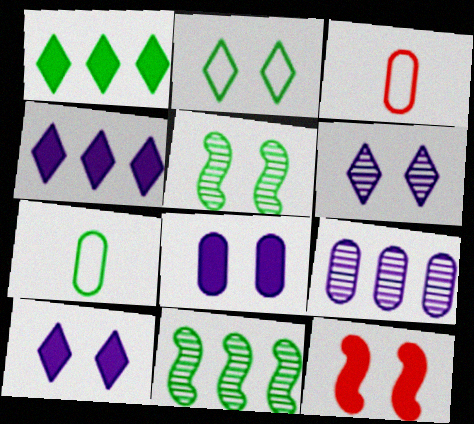[[1, 5, 7], 
[3, 4, 5], 
[3, 10, 11]]